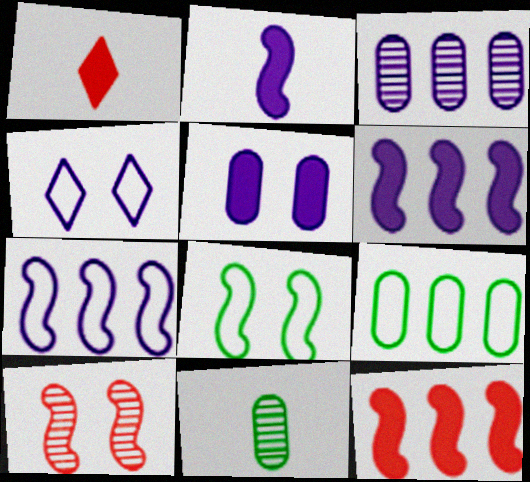[[1, 3, 8], 
[2, 3, 4], 
[4, 11, 12]]